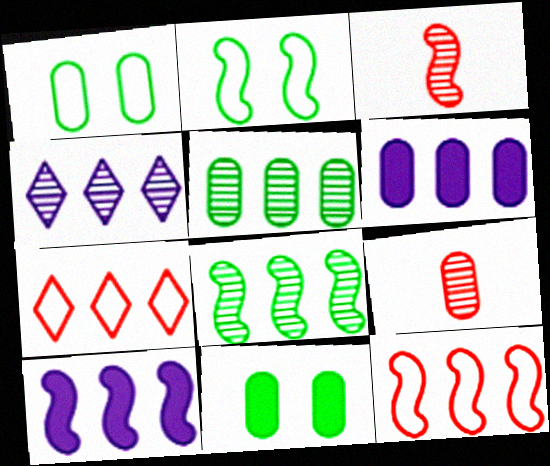[[1, 6, 9], 
[2, 3, 10], 
[5, 7, 10], 
[6, 7, 8], 
[8, 10, 12]]